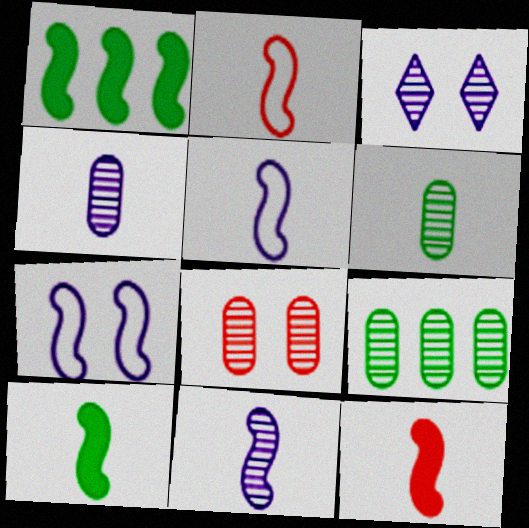[[2, 10, 11], 
[4, 8, 9]]